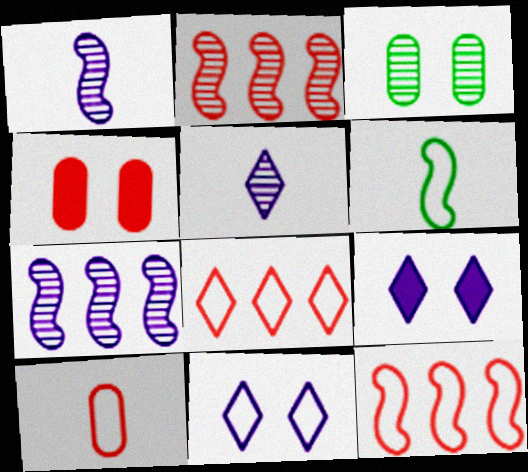[[2, 3, 5]]